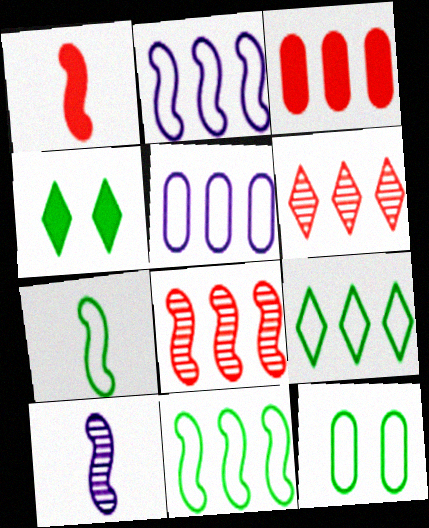[[1, 7, 10], 
[7, 9, 12]]